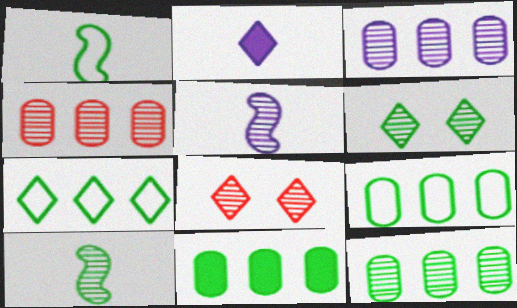[[1, 6, 11], 
[2, 7, 8], 
[3, 4, 12], 
[3, 8, 10], 
[4, 5, 6], 
[5, 8, 12], 
[6, 10, 12], 
[9, 11, 12]]